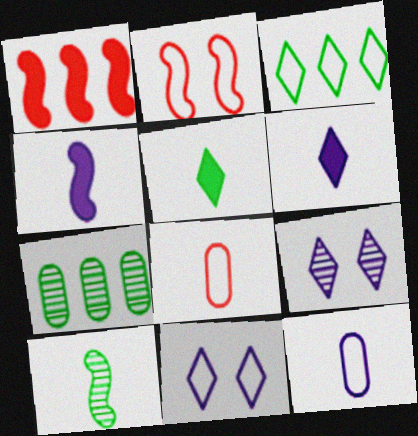[[2, 3, 12], 
[2, 6, 7], 
[6, 8, 10]]